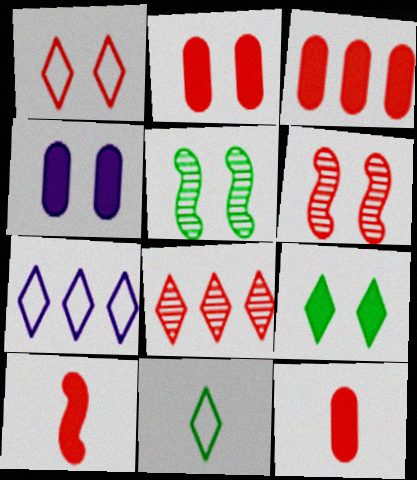[[1, 2, 6], 
[1, 4, 5], 
[1, 7, 11], 
[2, 3, 12], 
[5, 7, 12]]